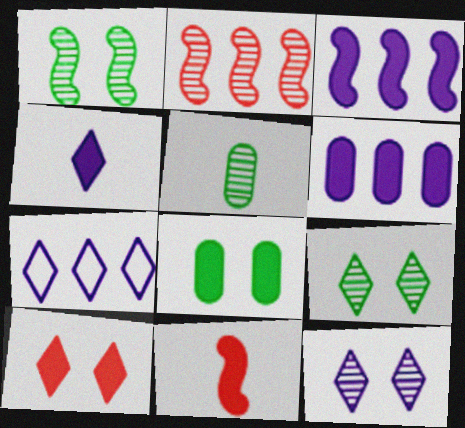[[2, 5, 12], 
[4, 7, 12]]